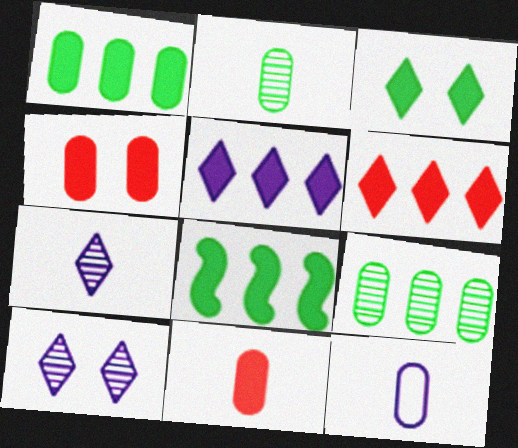[[2, 11, 12], 
[4, 9, 12]]